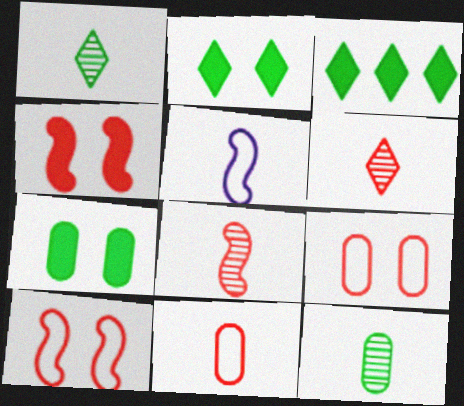[]